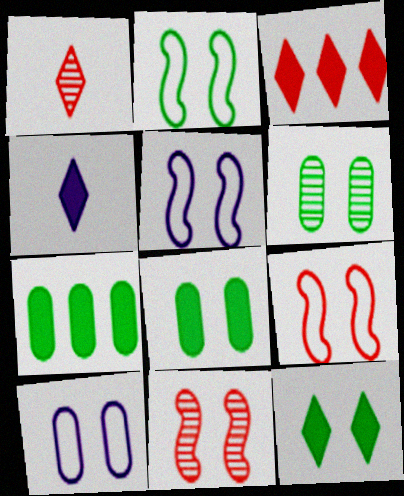[[1, 5, 7], 
[2, 5, 9], 
[2, 6, 12], 
[3, 4, 12], 
[10, 11, 12]]